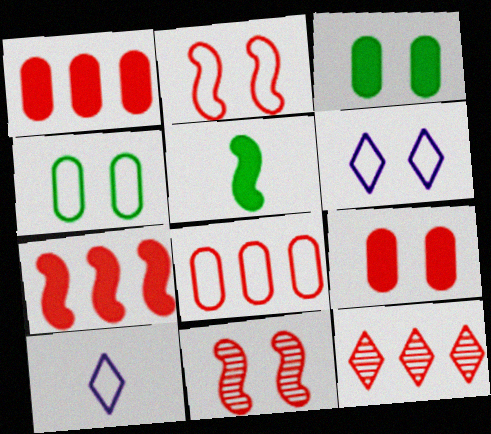[[2, 4, 6], 
[3, 6, 11], 
[7, 8, 12]]